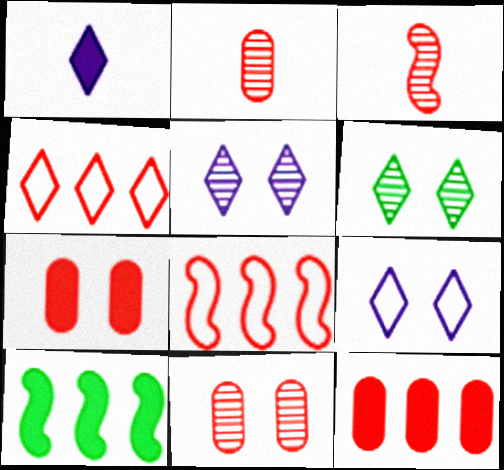[[1, 4, 6], 
[1, 7, 10], 
[2, 9, 10], 
[3, 4, 7]]